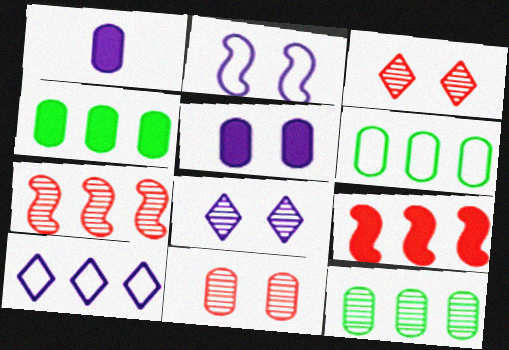[[1, 6, 11], 
[2, 5, 8], 
[4, 6, 12], 
[4, 7, 10], 
[9, 10, 12]]